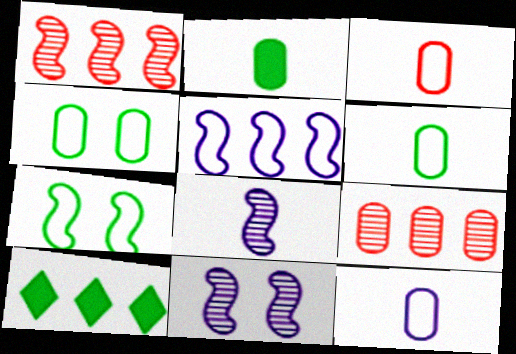[[3, 6, 12], 
[3, 10, 11], 
[5, 9, 10]]